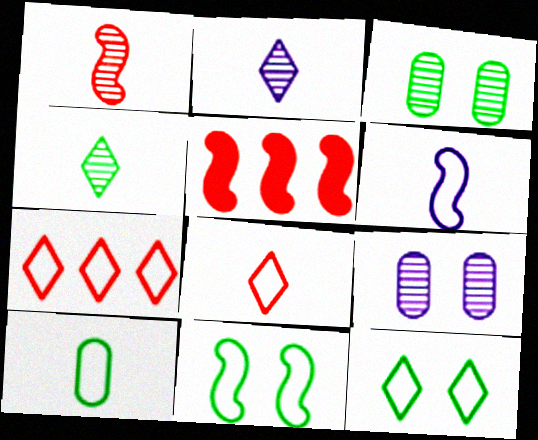[[6, 8, 10]]